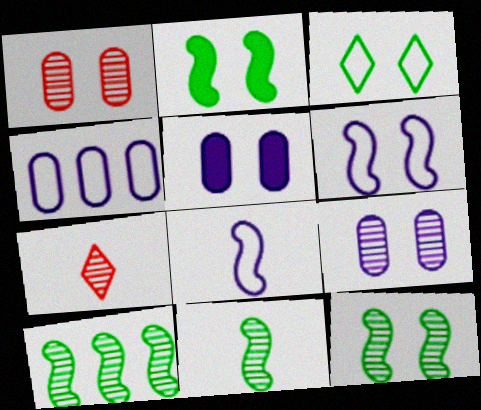[[2, 4, 7], 
[7, 9, 10], 
[10, 11, 12]]